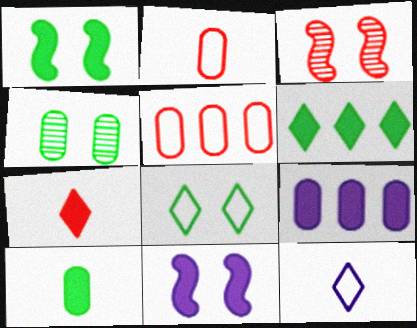[[1, 4, 8], 
[1, 6, 10], 
[1, 7, 9], 
[2, 4, 9], 
[3, 5, 7]]